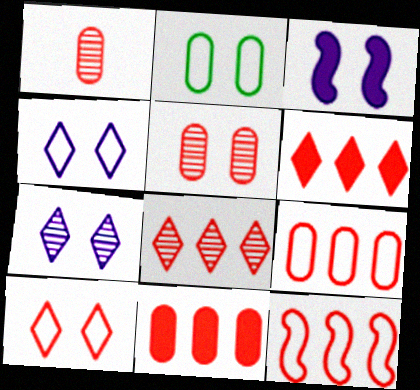[[8, 11, 12]]